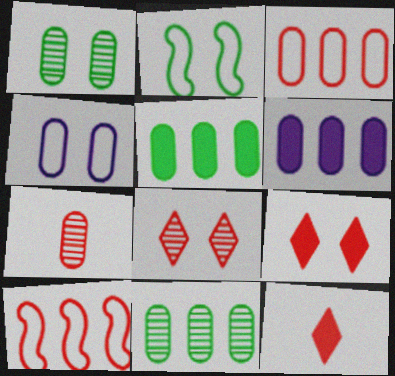[[3, 6, 11], 
[4, 5, 7], 
[7, 9, 10]]